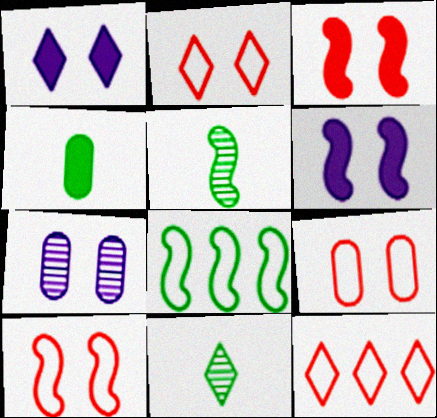[[1, 11, 12], 
[2, 9, 10]]